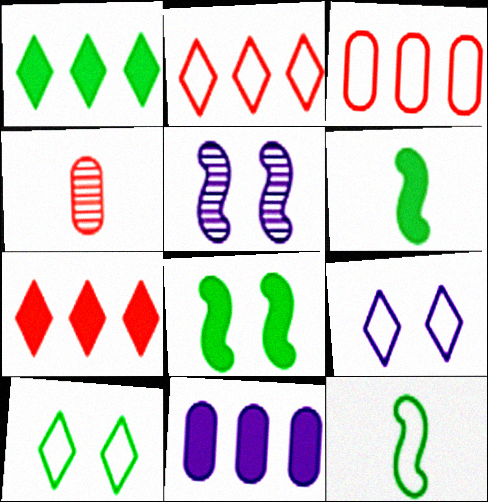[[3, 9, 12]]